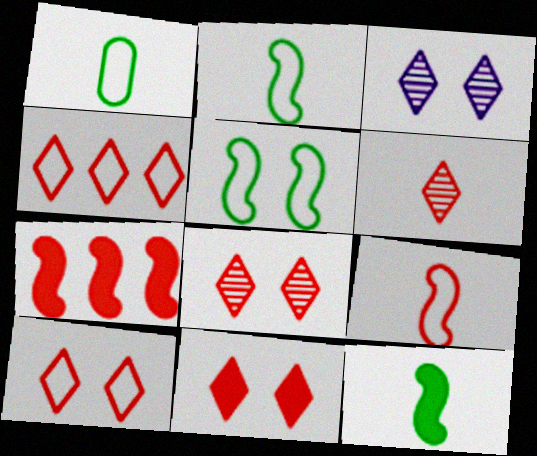[[1, 3, 7], 
[4, 6, 11], 
[8, 10, 11]]